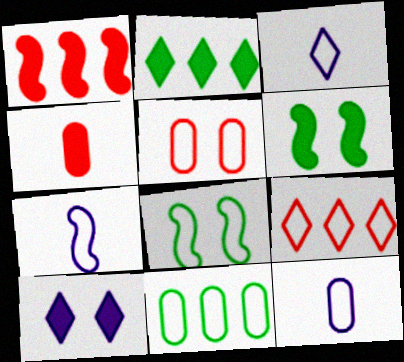[[3, 7, 12], 
[5, 11, 12], 
[8, 9, 12]]